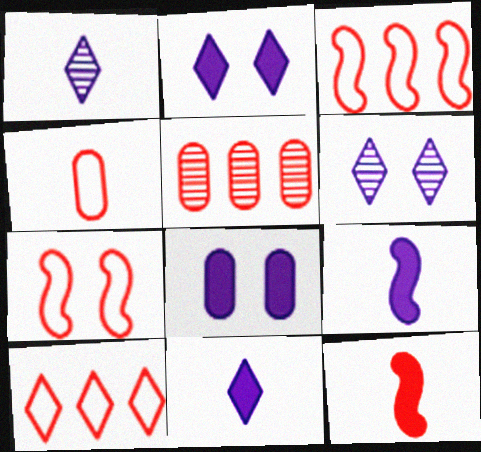[[4, 7, 10]]